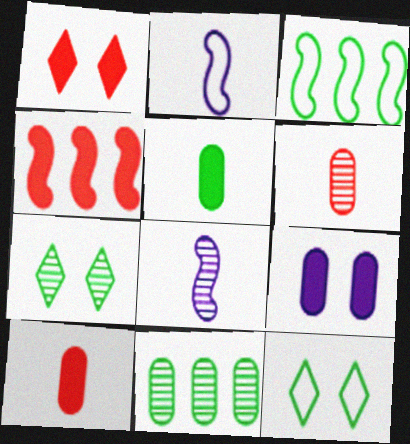[[1, 2, 11], 
[1, 4, 10], 
[3, 5, 7]]